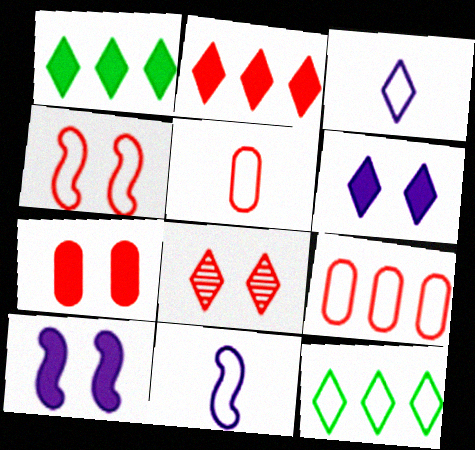[[1, 3, 8], 
[4, 7, 8]]